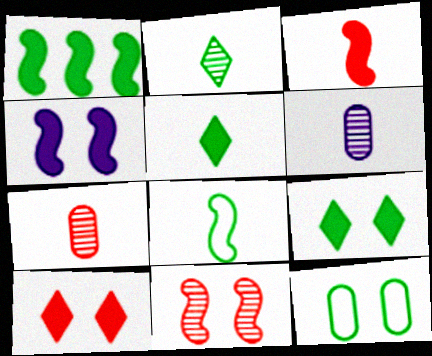[[1, 2, 12], 
[1, 3, 4]]